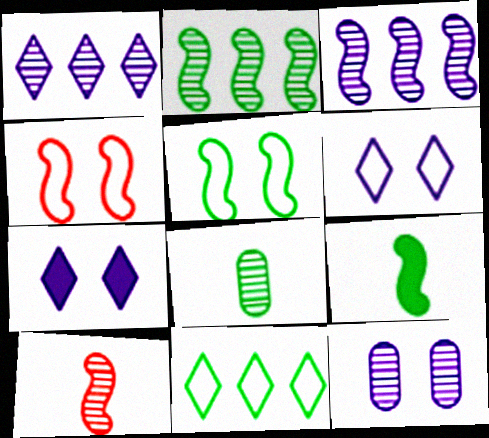[[2, 5, 9], 
[3, 4, 9]]